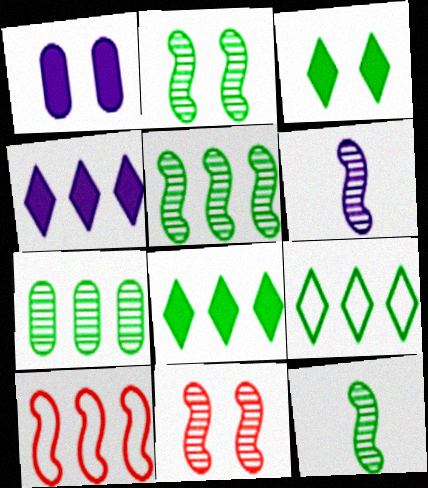[[2, 5, 12], 
[4, 7, 10], 
[5, 6, 11]]